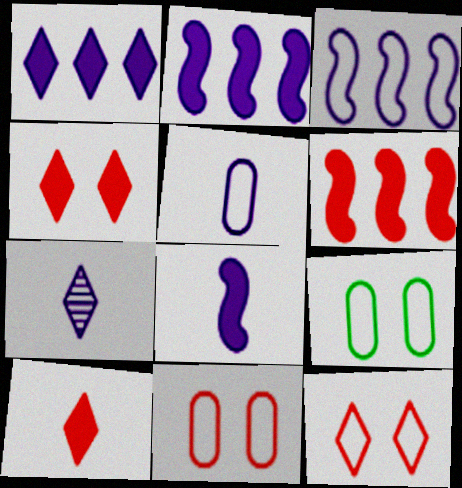[[5, 7, 8], 
[6, 7, 9]]